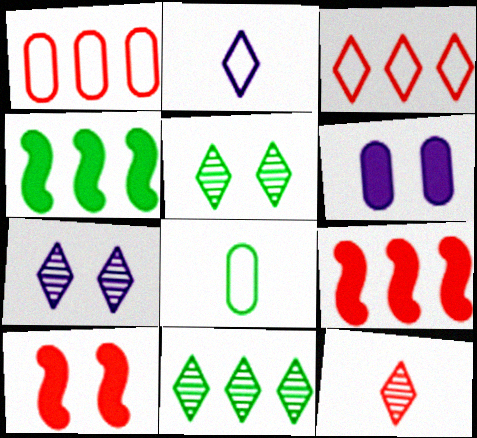[[1, 10, 12], 
[4, 5, 8], 
[7, 8, 9], 
[7, 11, 12]]